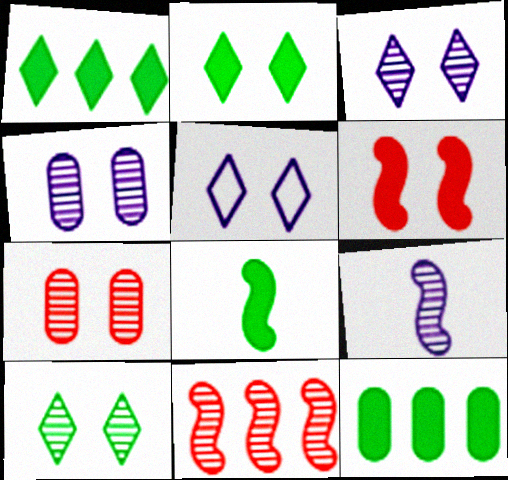[[2, 8, 12]]